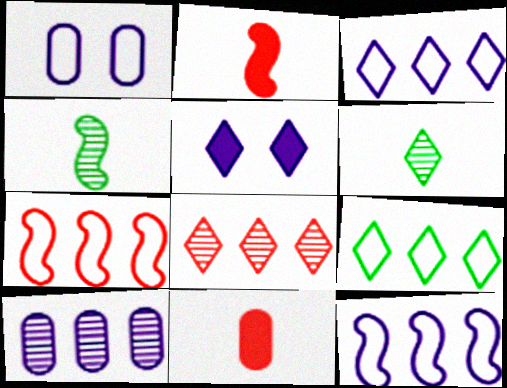[]